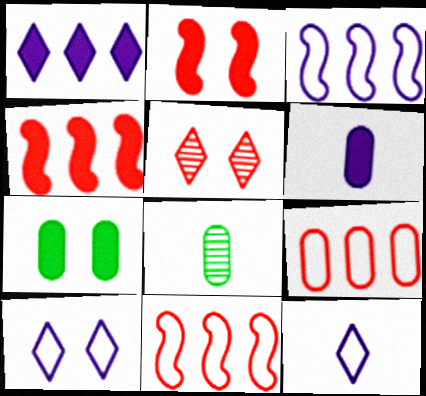[[4, 8, 10]]